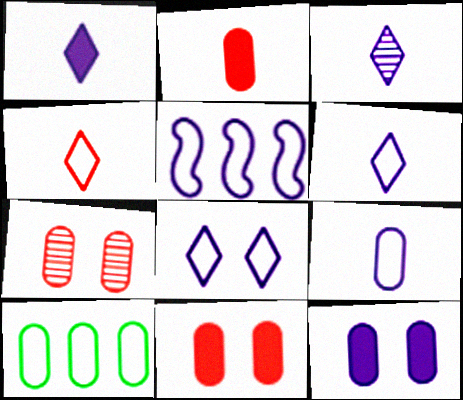[[1, 3, 6], 
[3, 5, 12], 
[5, 8, 9]]